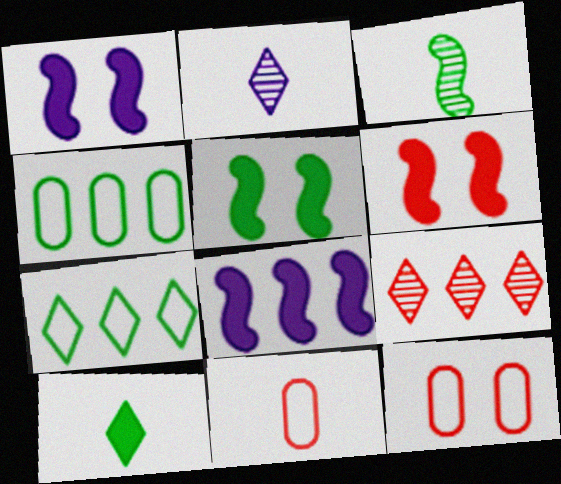[[1, 5, 6], 
[2, 4, 6], 
[4, 8, 9], 
[6, 9, 11]]